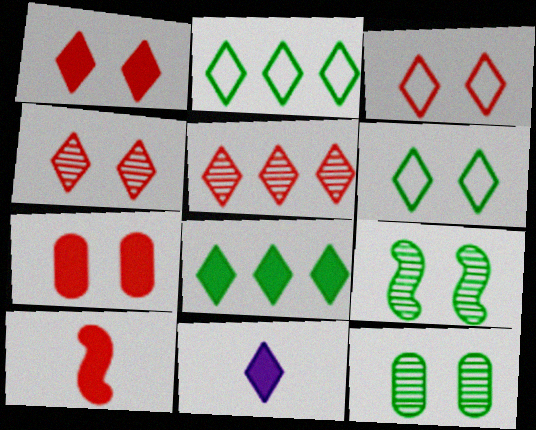[[1, 3, 4], 
[1, 8, 11], 
[2, 4, 11], 
[5, 6, 11]]